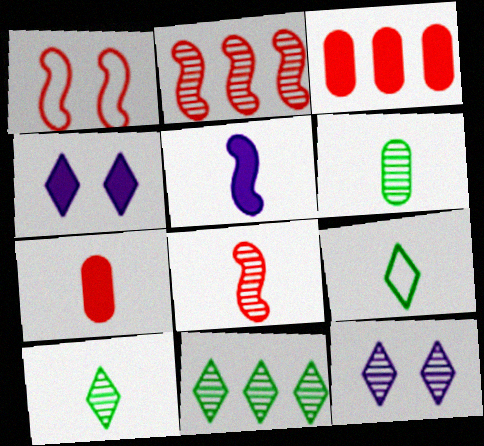[[2, 6, 12]]